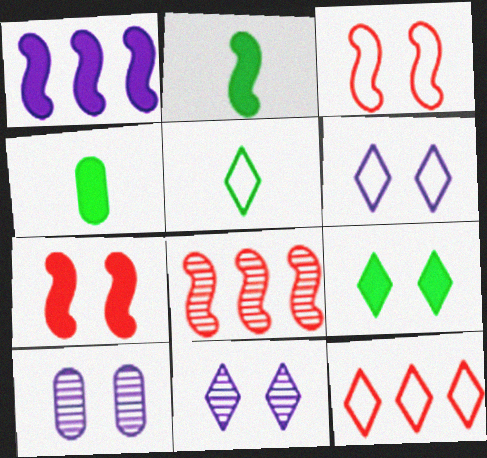[[1, 2, 7], 
[2, 10, 12], 
[3, 9, 10], 
[4, 6, 8], 
[5, 6, 12]]